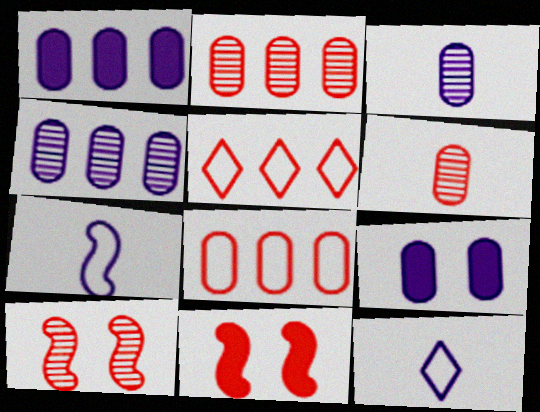[[5, 6, 11]]